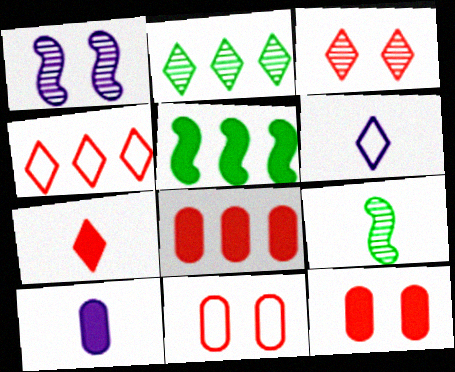[[3, 4, 7]]